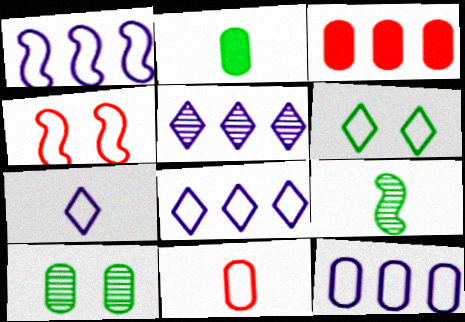[[1, 6, 11], 
[1, 8, 12], 
[2, 4, 5]]